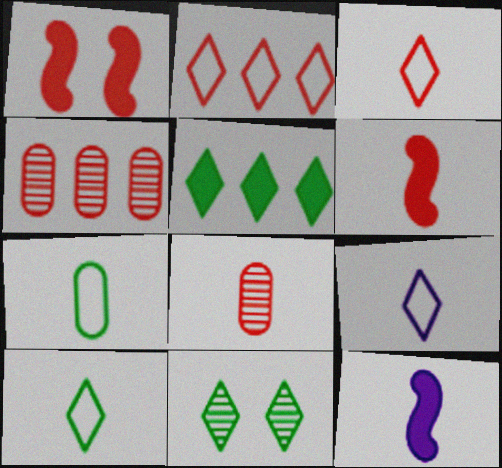[[1, 2, 8], 
[1, 3, 4], 
[3, 6, 8], 
[3, 9, 10], 
[5, 10, 11], 
[8, 10, 12]]